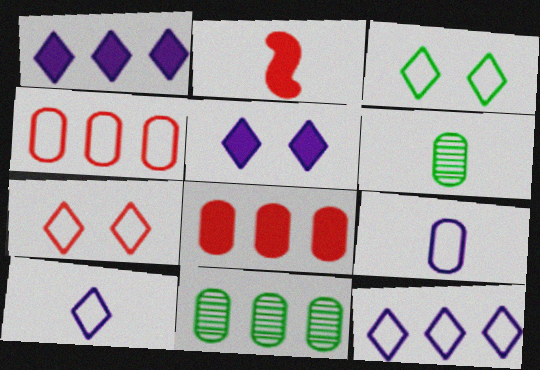[[2, 6, 10]]